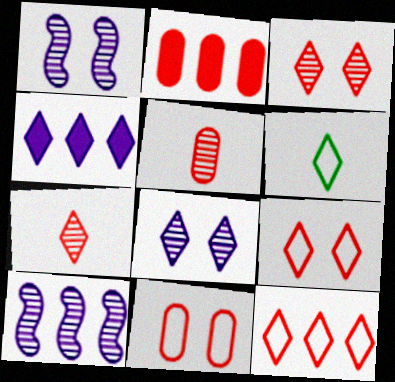[[1, 2, 6], 
[2, 5, 11], 
[3, 4, 6]]